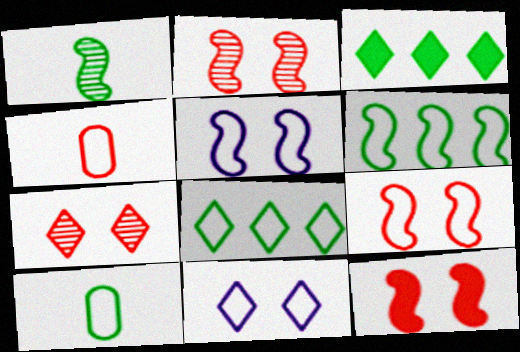[[2, 9, 12], 
[4, 5, 8], 
[4, 6, 11]]